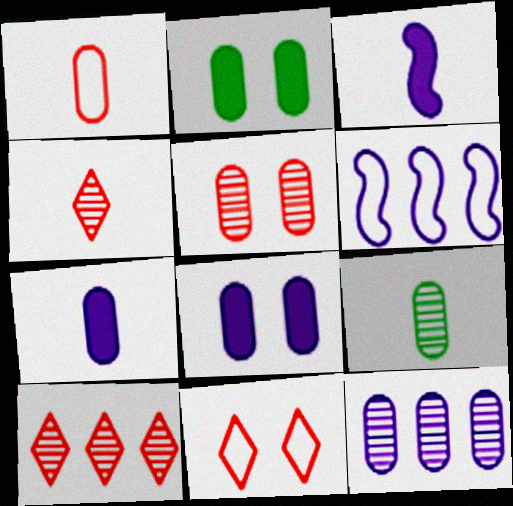[[1, 2, 12], 
[1, 7, 9], 
[2, 4, 6], 
[5, 9, 12]]